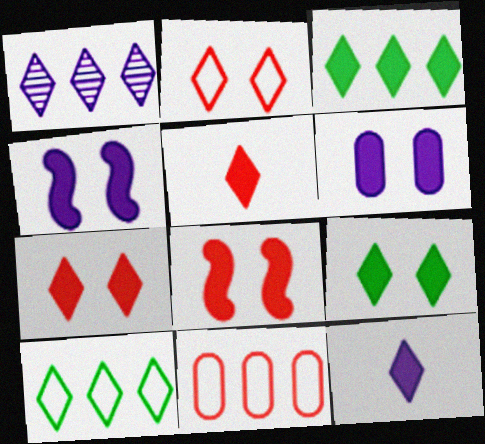[[3, 7, 12], 
[6, 8, 9]]